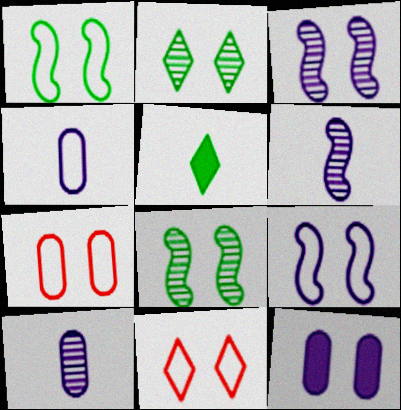[[8, 11, 12]]